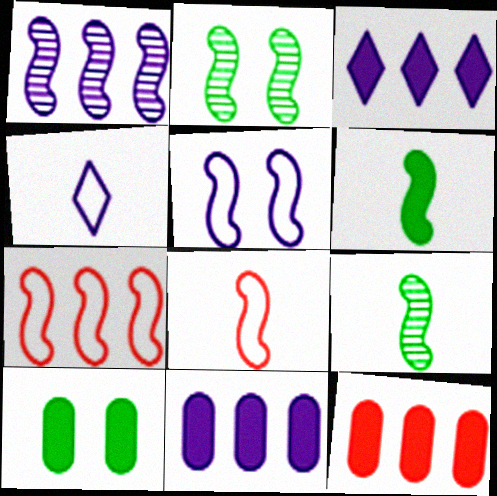[[2, 4, 12]]